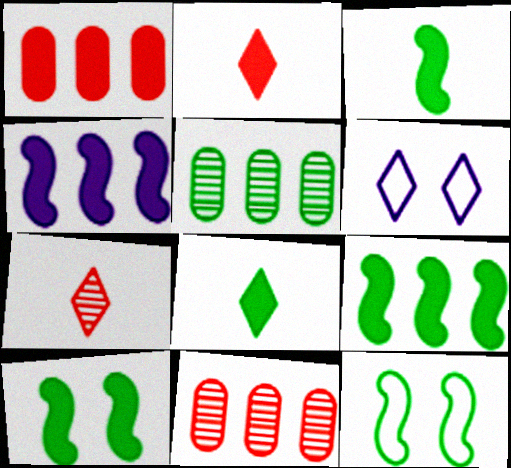[[3, 6, 11], 
[3, 9, 10], 
[5, 8, 12]]